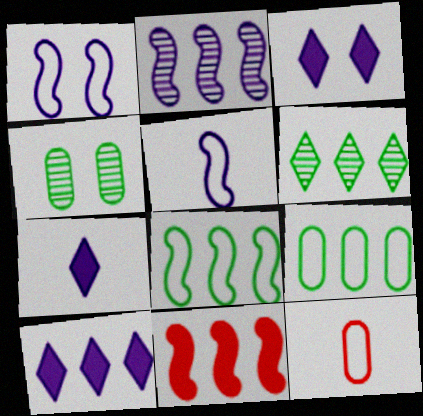[[2, 8, 11], 
[3, 7, 10]]